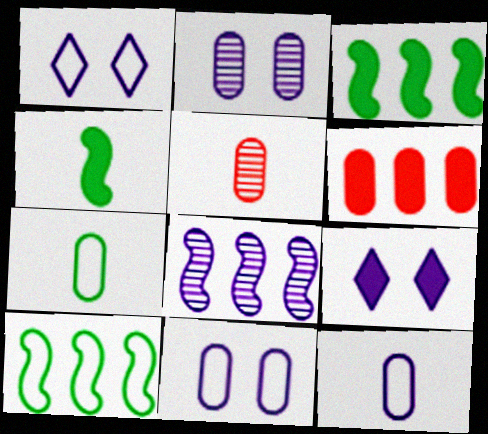[[1, 3, 5], 
[2, 6, 7], 
[4, 6, 9], 
[5, 9, 10], 
[8, 9, 12]]